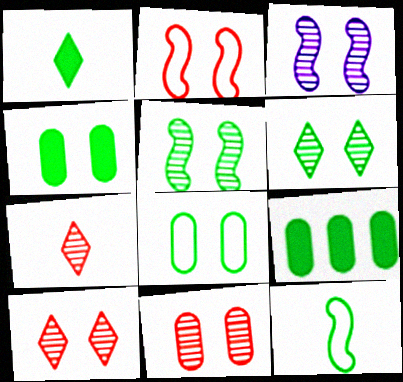[[3, 6, 11], 
[6, 9, 12]]